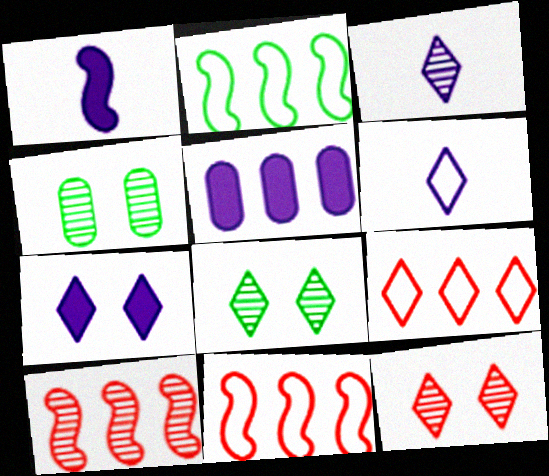[[1, 4, 9], 
[1, 5, 7], 
[3, 4, 10]]